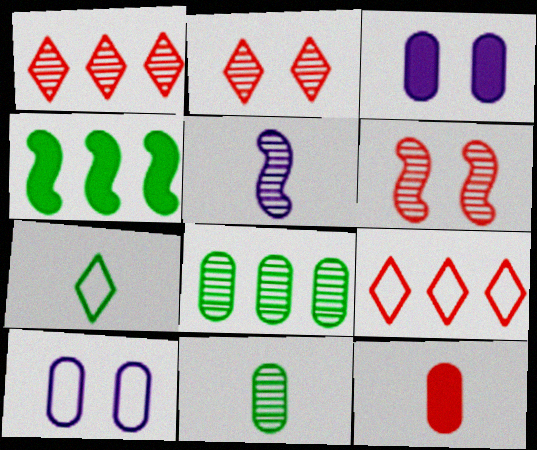[[2, 5, 8], 
[5, 7, 12], 
[6, 9, 12], 
[8, 10, 12]]